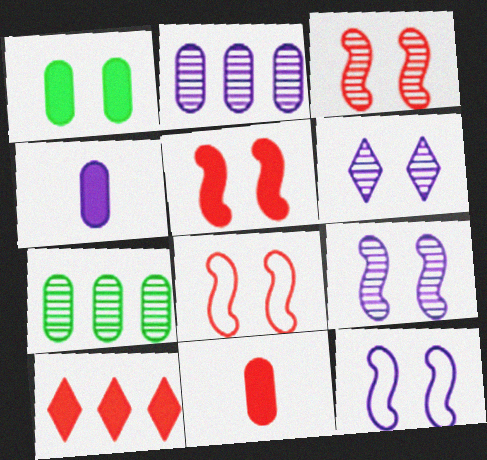[[1, 6, 8], 
[3, 5, 8], 
[5, 10, 11]]